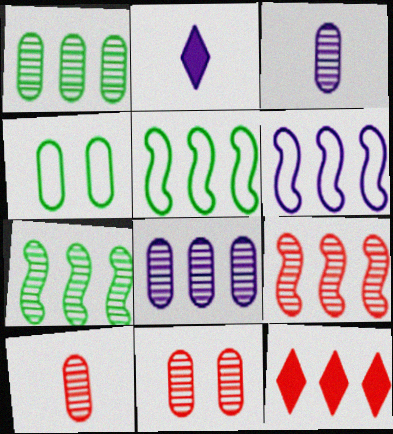[[1, 3, 11], 
[1, 6, 12], 
[2, 4, 9], 
[2, 5, 11], 
[5, 8, 12]]